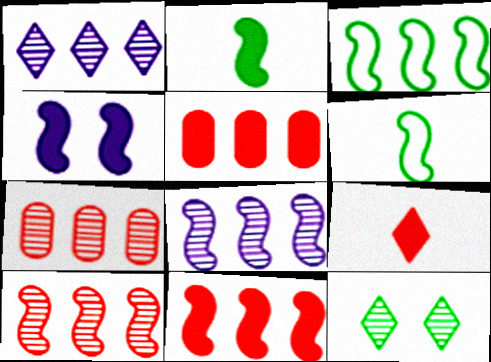[[1, 3, 5], 
[2, 4, 11], 
[3, 8, 11], 
[4, 6, 10]]